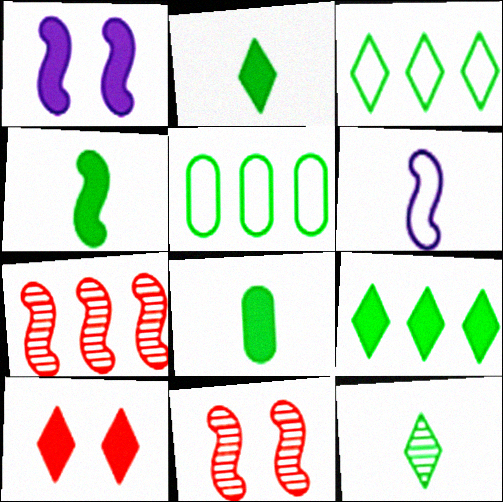[[2, 4, 8]]